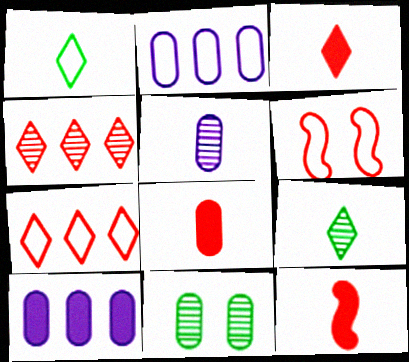[[1, 2, 6], 
[1, 5, 12], 
[2, 8, 11], 
[3, 8, 12], 
[4, 6, 8], 
[6, 9, 10]]